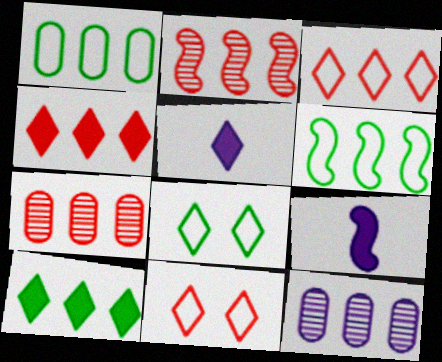[[4, 6, 12], 
[7, 8, 9]]